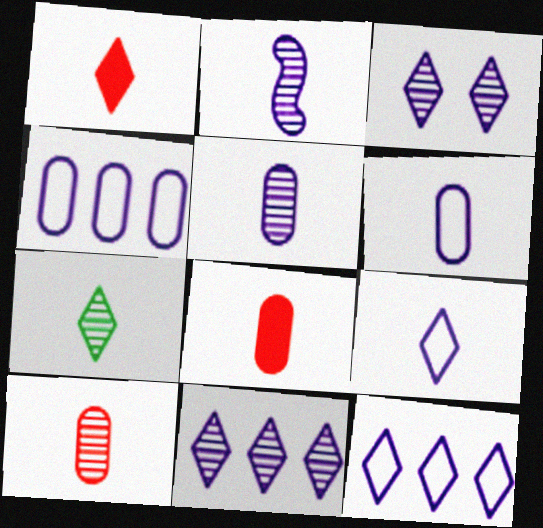[[1, 7, 9], 
[2, 7, 10]]